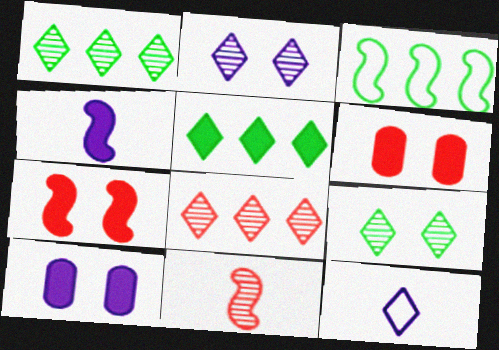[[4, 5, 6]]